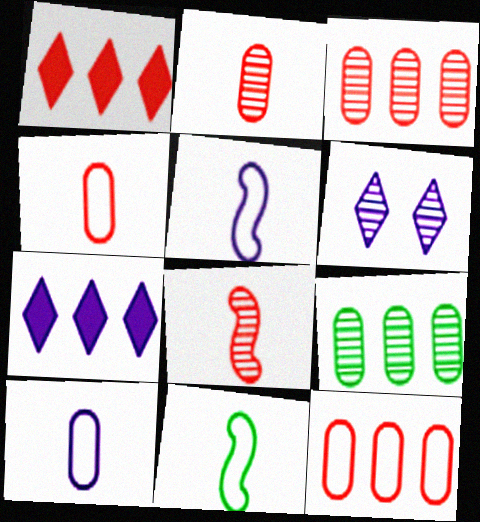[[6, 8, 9]]